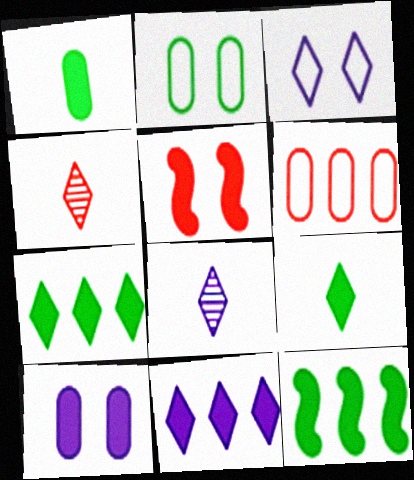[[1, 5, 11], 
[3, 4, 7], 
[3, 8, 11], 
[4, 5, 6]]